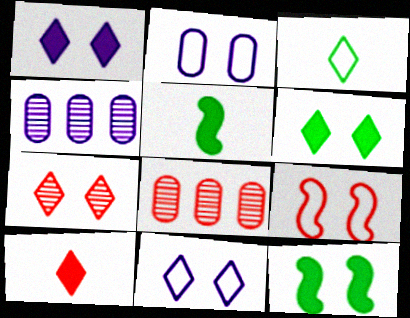[[2, 7, 12], 
[5, 8, 11], 
[6, 7, 11], 
[8, 9, 10]]